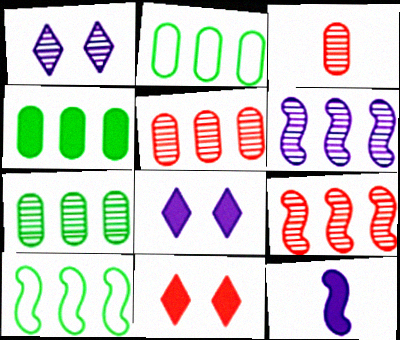[[2, 4, 7], 
[3, 8, 10], 
[4, 11, 12]]